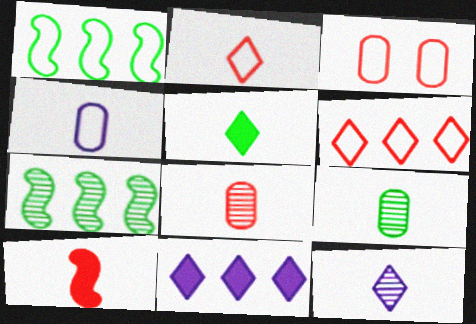[[2, 5, 12], 
[2, 8, 10]]